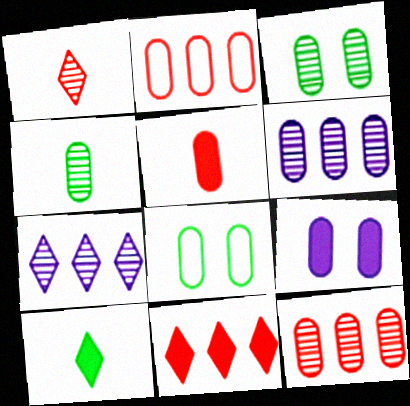[[2, 4, 9], 
[5, 6, 8]]